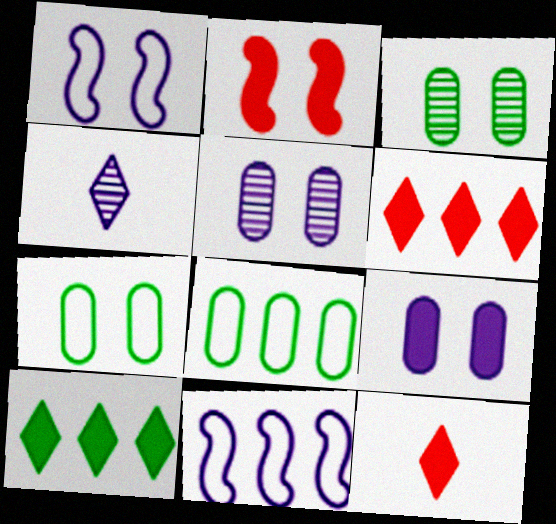[[2, 4, 8], 
[3, 11, 12], 
[4, 9, 11]]